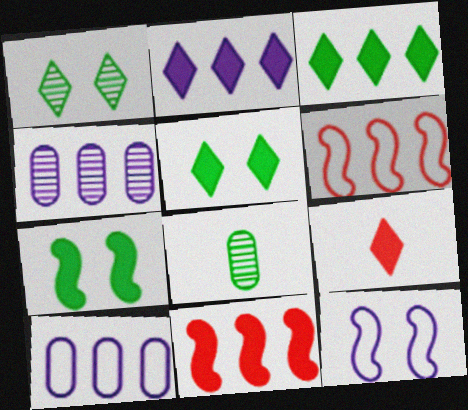[[2, 5, 9], 
[3, 4, 6]]